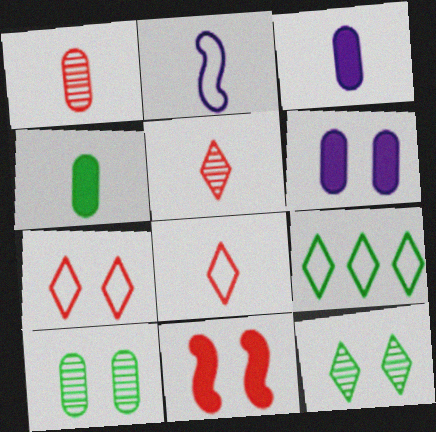[[2, 4, 5]]